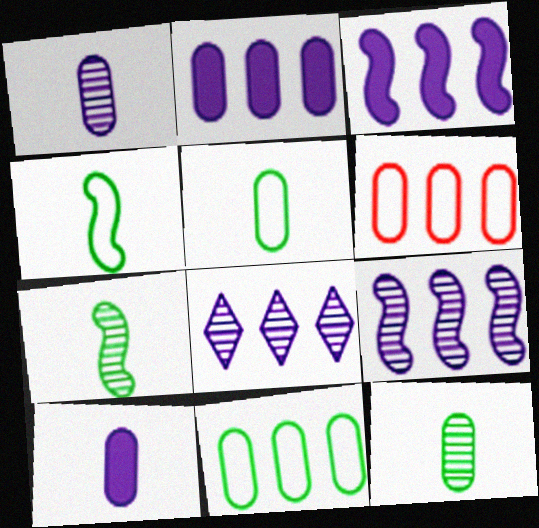[]